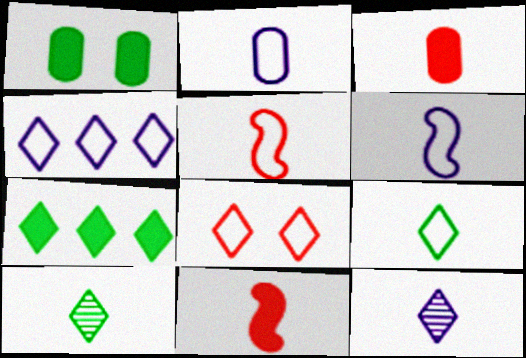[[2, 5, 9], 
[2, 10, 11], 
[3, 6, 10], 
[4, 8, 9], 
[7, 8, 12]]